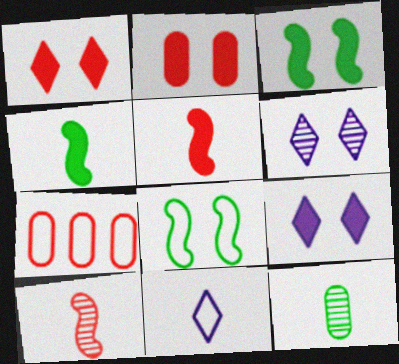[[1, 7, 10], 
[2, 3, 9], 
[2, 6, 8], 
[4, 6, 7], 
[5, 11, 12], 
[7, 8, 11]]